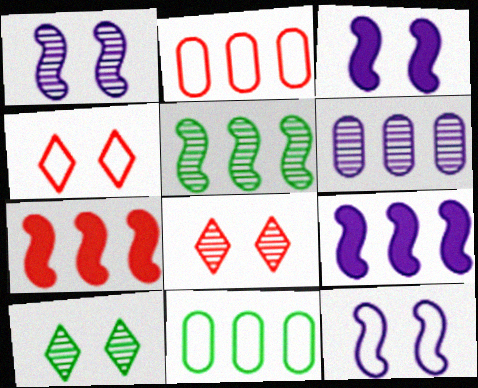[[1, 3, 12]]